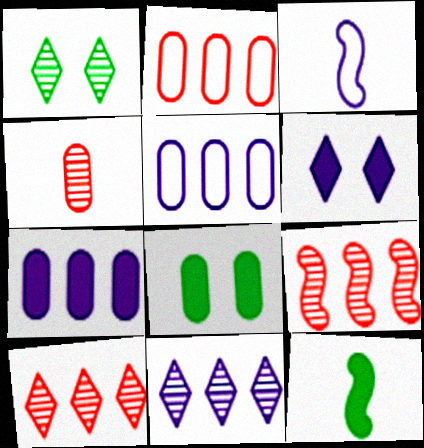[[3, 8, 10], 
[4, 5, 8]]